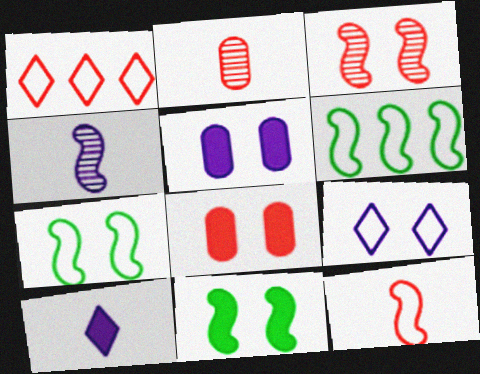[]